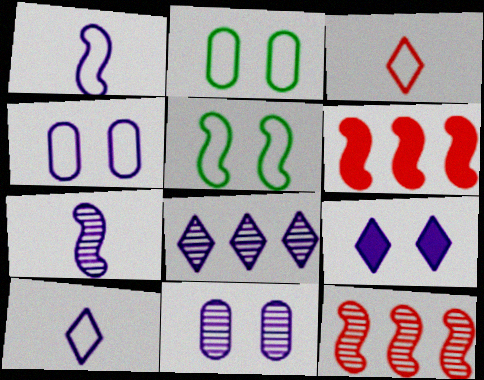[[5, 6, 7], 
[7, 8, 11], 
[8, 9, 10]]